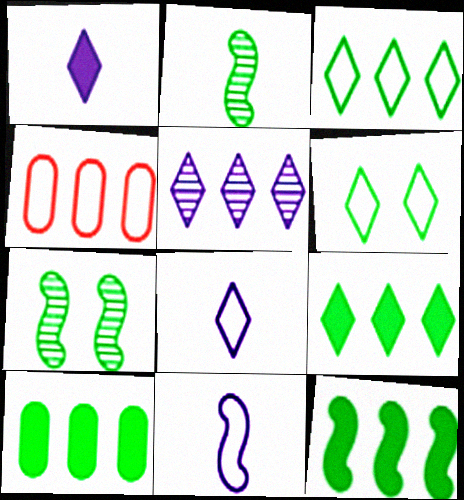[[1, 4, 7], 
[2, 6, 10], 
[4, 5, 12], 
[4, 6, 11], 
[9, 10, 12]]